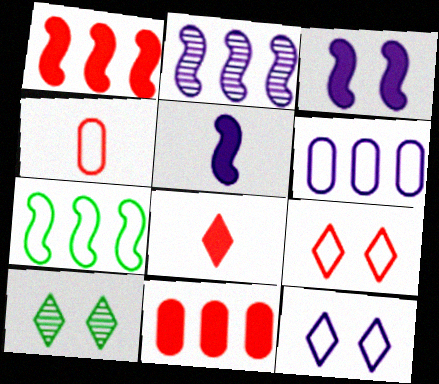[[1, 2, 7], 
[4, 7, 12]]